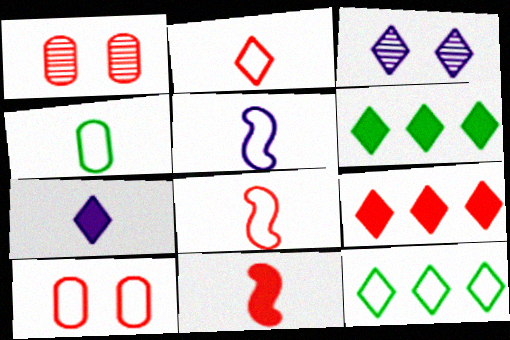[[1, 5, 6], 
[1, 8, 9], 
[2, 3, 6], 
[2, 4, 5], 
[5, 10, 12]]